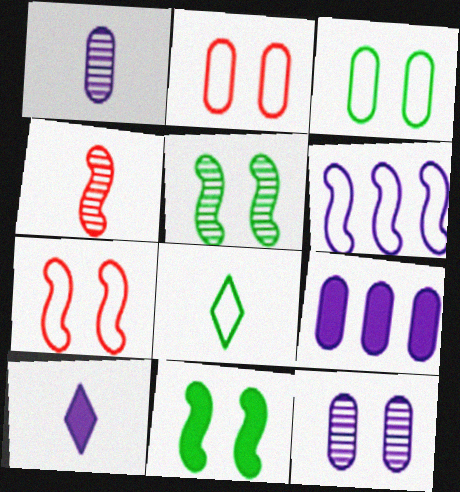[[2, 6, 8], 
[4, 6, 11], 
[6, 10, 12]]